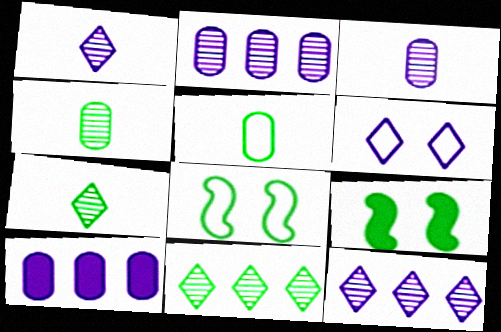[[5, 9, 11]]